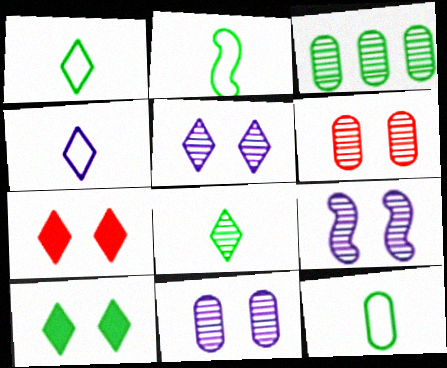[[1, 2, 12], 
[2, 3, 10], 
[5, 9, 11]]